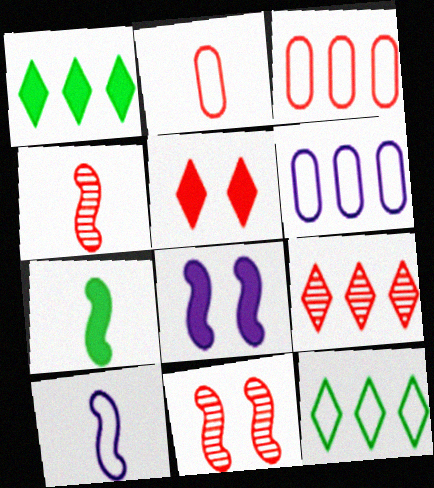[[3, 4, 5], 
[4, 7, 10]]